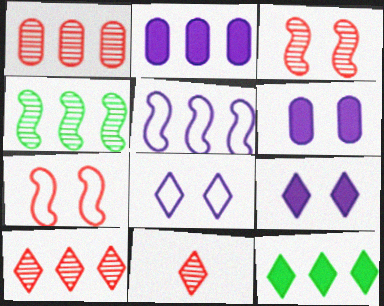[[1, 3, 11], 
[1, 5, 12], 
[8, 11, 12]]